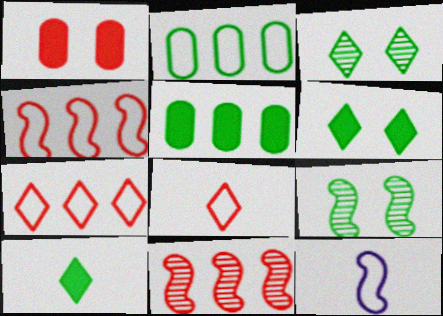[[1, 8, 11], 
[2, 9, 10]]